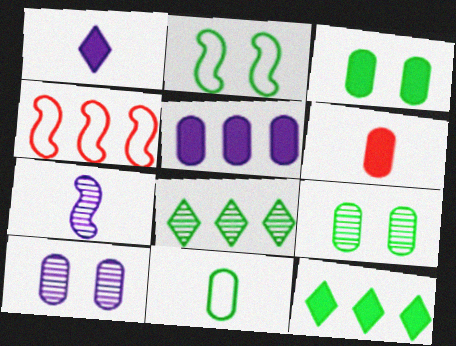[[1, 4, 9], 
[3, 5, 6], 
[4, 5, 8]]